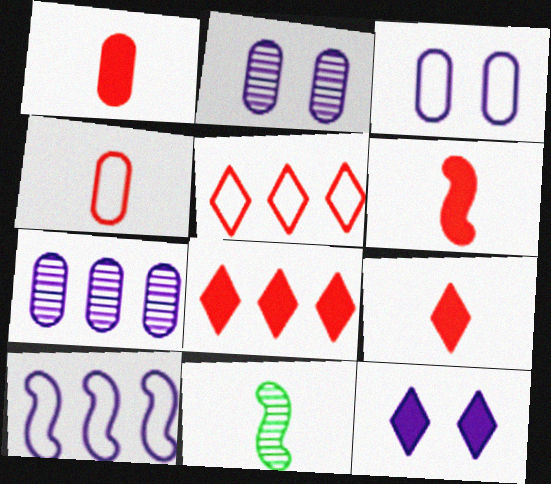[[1, 6, 9], 
[3, 8, 11]]